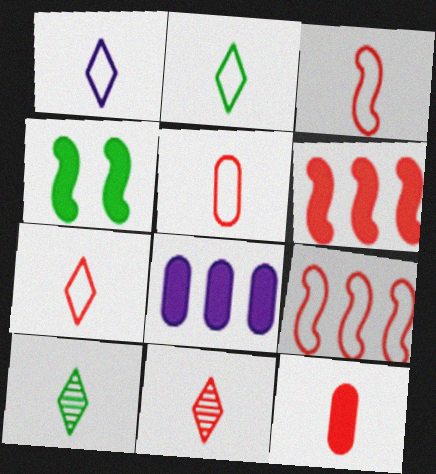[[1, 2, 7], 
[3, 5, 7], 
[3, 11, 12]]